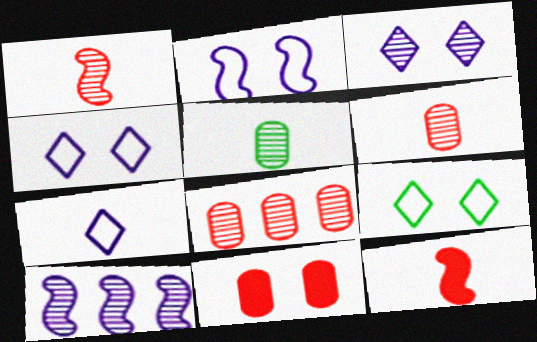[[5, 7, 12]]